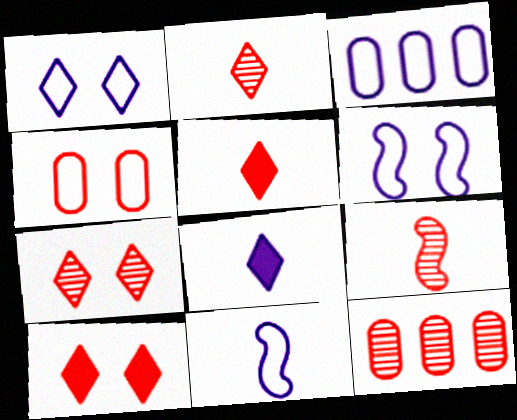[[1, 3, 11], 
[7, 9, 12]]